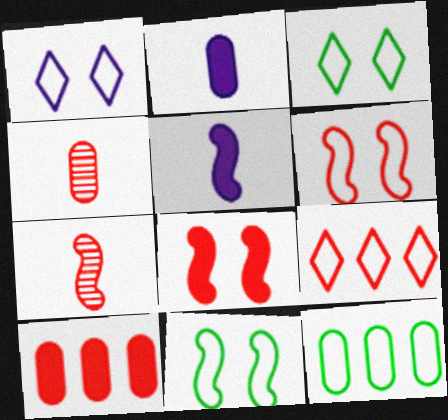[[4, 8, 9]]